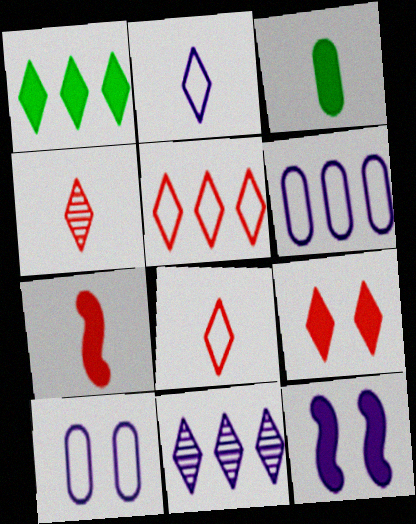[[1, 5, 11], 
[4, 5, 9]]